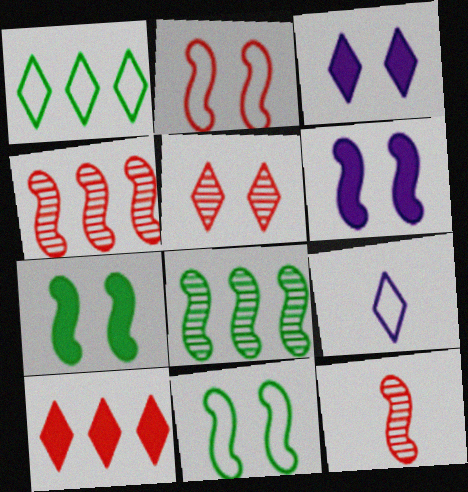[]